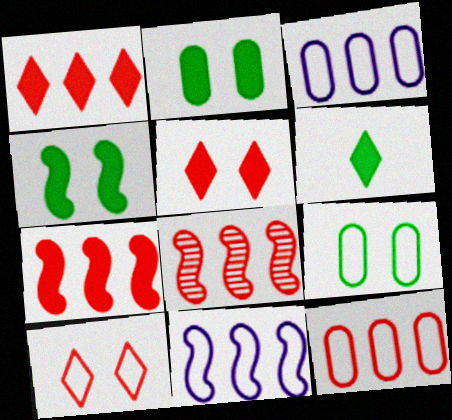[[1, 8, 12]]